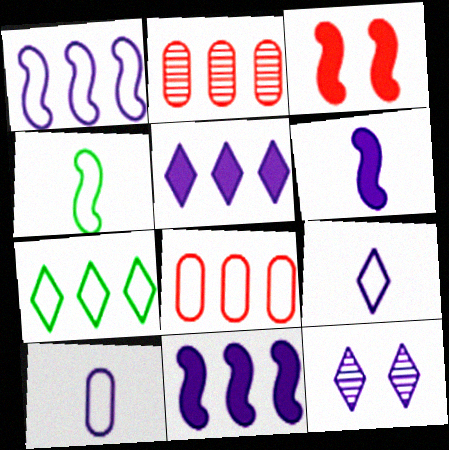[[1, 7, 8], 
[2, 7, 11], 
[5, 9, 12], 
[10, 11, 12]]